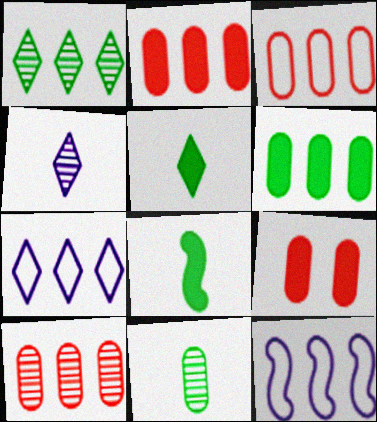[[1, 2, 12], 
[2, 3, 10]]